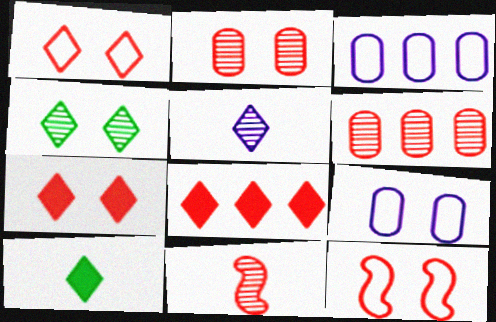[[2, 7, 12]]